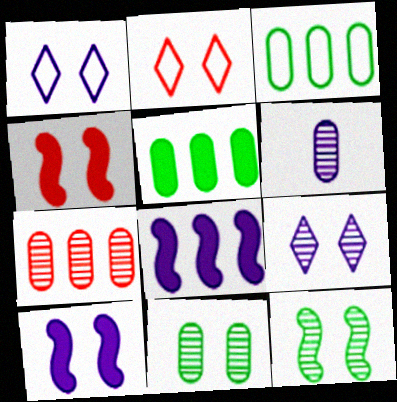[[1, 4, 11], 
[1, 6, 8], 
[2, 10, 11], 
[6, 7, 11]]